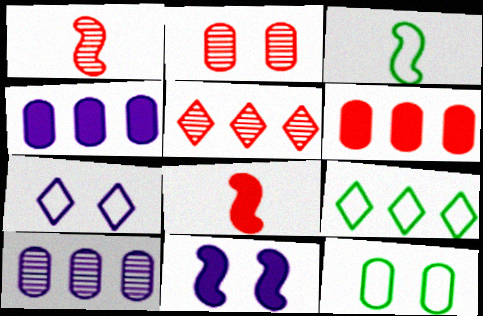[[1, 2, 5], 
[3, 9, 12]]